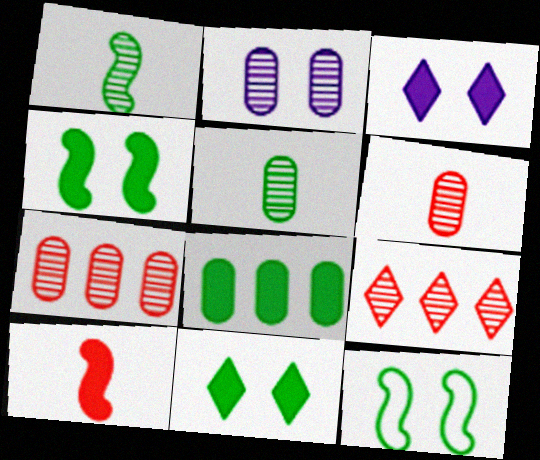[[1, 2, 9], 
[2, 5, 7], 
[3, 8, 10]]